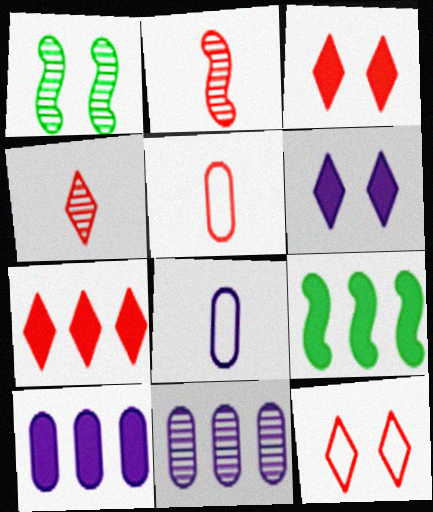[[1, 4, 11], 
[1, 7, 8], 
[4, 7, 12], 
[7, 9, 10]]